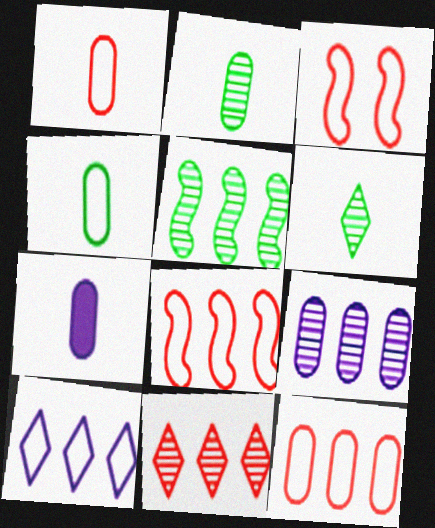[[1, 2, 7], 
[3, 4, 10], 
[5, 9, 11]]